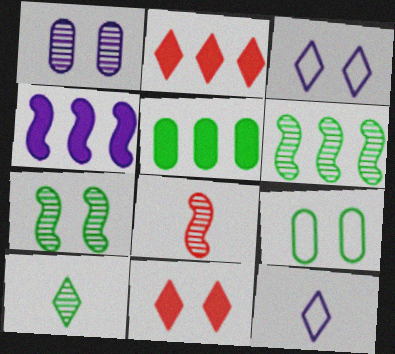[[1, 4, 12], 
[2, 3, 10], 
[2, 4, 5], 
[3, 5, 8]]